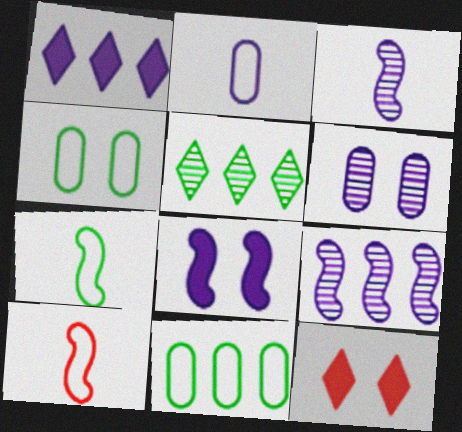[[3, 11, 12]]